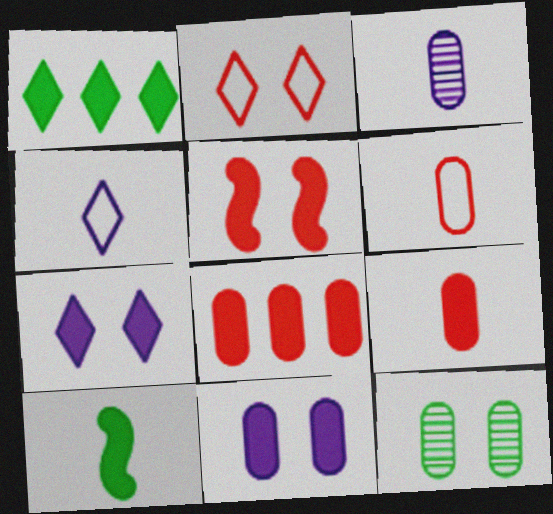[[7, 8, 10]]